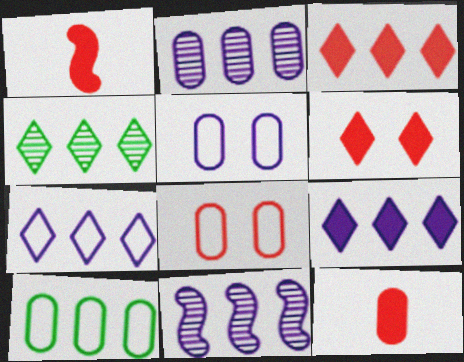[[1, 4, 5], 
[3, 4, 7], 
[3, 10, 11]]